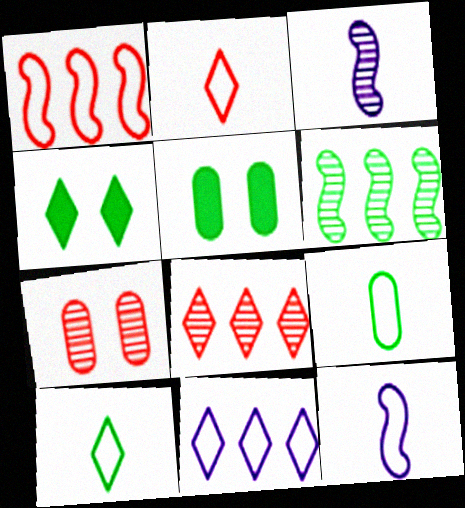[[2, 9, 12], 
[4, 6, 9], 
[5, 6, 10], 
[5, 8, 12]]